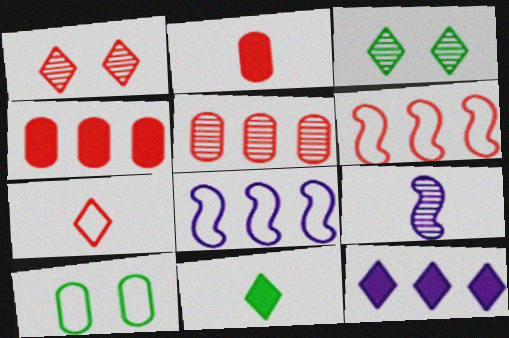[[1, 2, 6], 
[2, 3, 8], 
[3, 5, 9], 
[3, 7, 12], 
[7, 8, 10]]